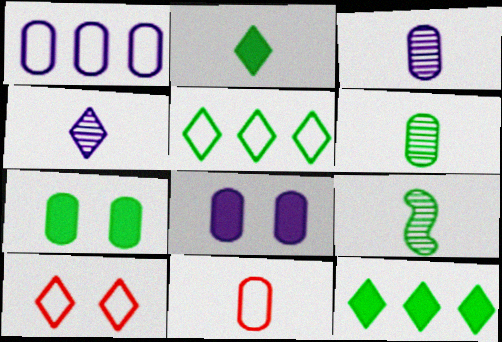[[1, 3, 8], 
[4, 10, 12], 
[5, 7, 9]]